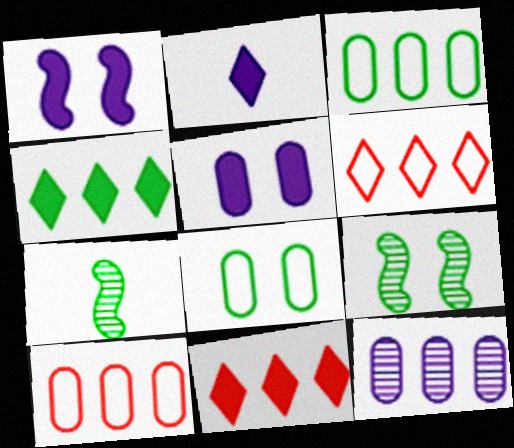[[2, 9, 10], 
[4, 7, 8], 
[5, 6, 7]]